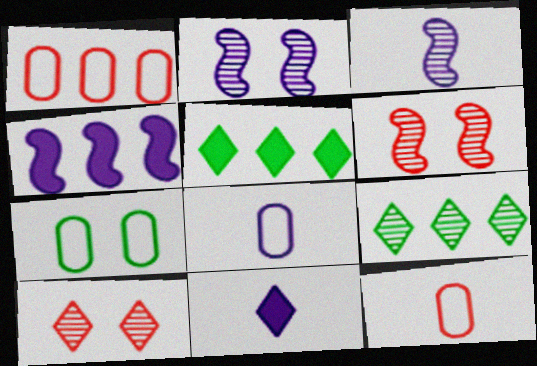[[1, 4, 9], 
[1, 7, 8], 
[2, 5, 12], 
[3, 8, 11], 
[5, 6, 8]]